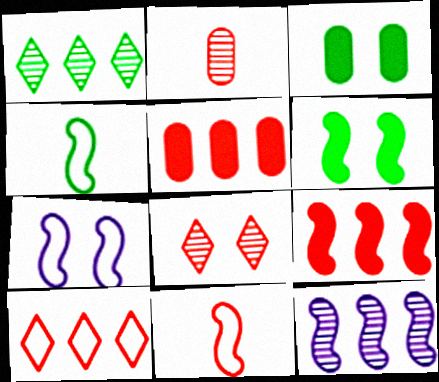[[1, 3, 4], 
[3, 7, 8], 
[5, 8, 11], 
[6, 11, 12]]